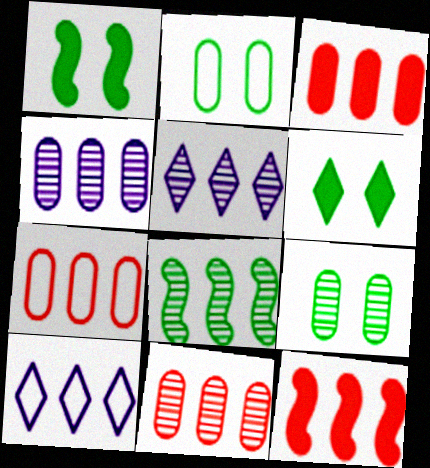[[3, 7, 11], 
[3, 8, 10], 
[5, 8, 11]]